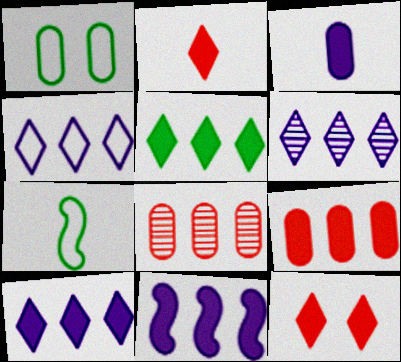[[1, 3, 8], 
[4, 6, 10], 
[5, 9, 11]]